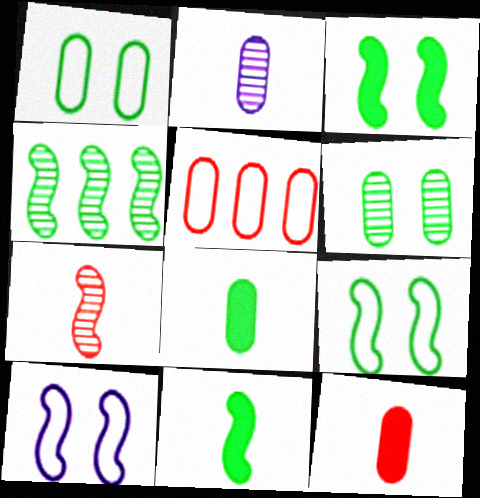[[4, 9, 11]]